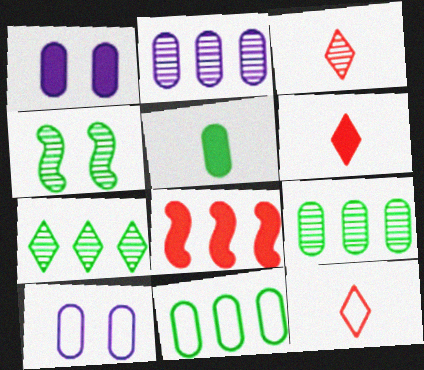[[2, 3, 4], 
[3, 6, 12]]